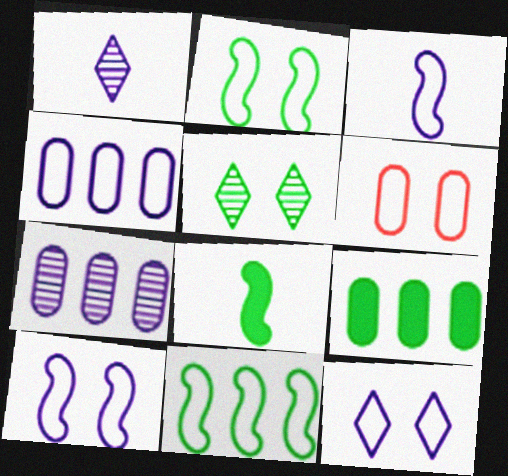[[2, 6, 12], 
[3, 4, 12]]